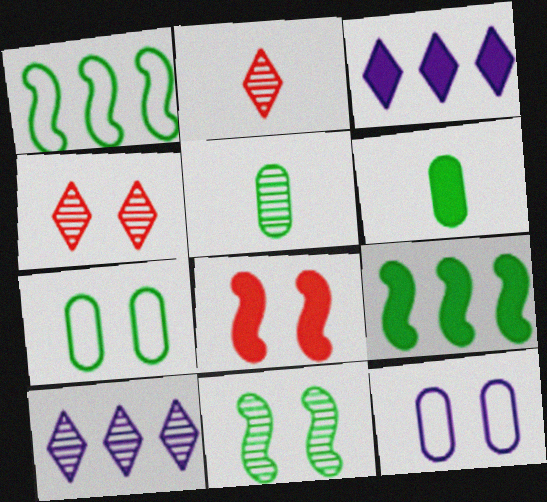[[2, 9, 12], 
[3, 6, 8]]